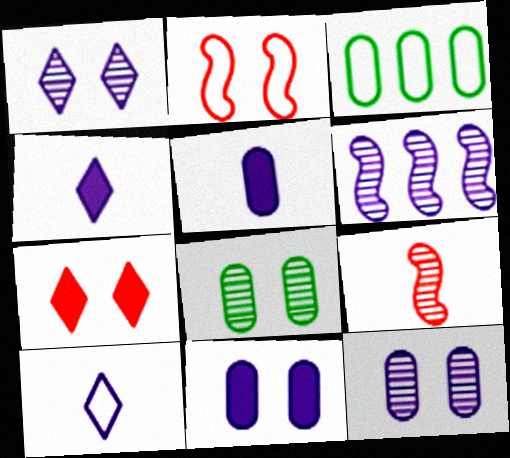[[2, 3, 10], 
[6, 10, 11]]